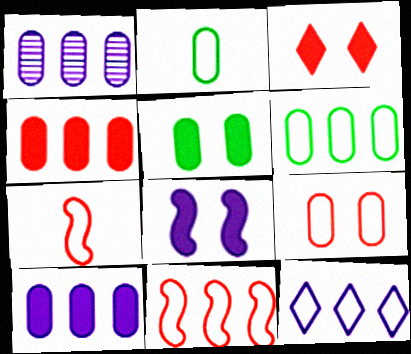[[1, 4, 6], 
[3, 5, 8], 
[6, 11, 12]]